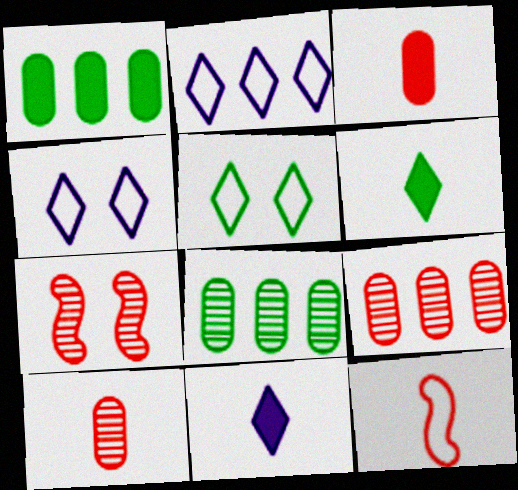[]